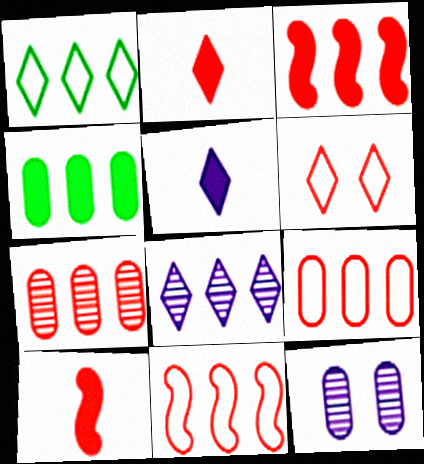[[1, 10, 12], 
[4, 8, 11], 
[6, 7, 10]]